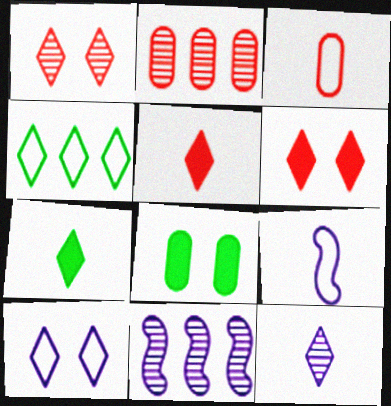[[4, 6, 12]]